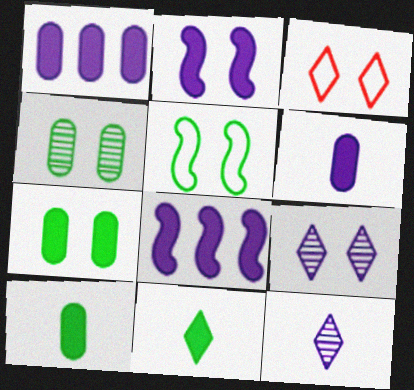[[2, 3, 4]]